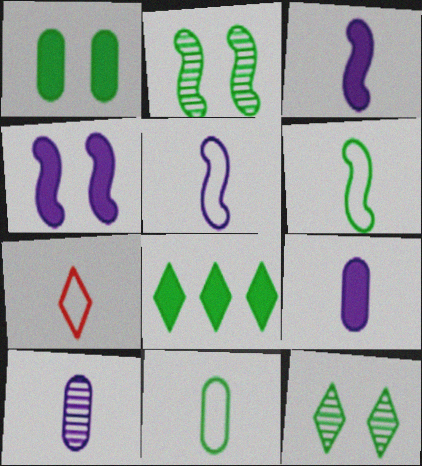[[2, 8, 11], 
[5, 7, 11]]